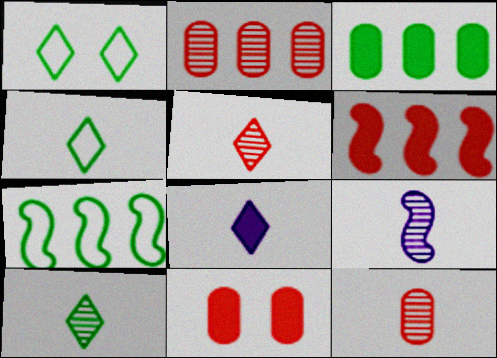[[4, 5, 8], 
[9, 10, 12]]